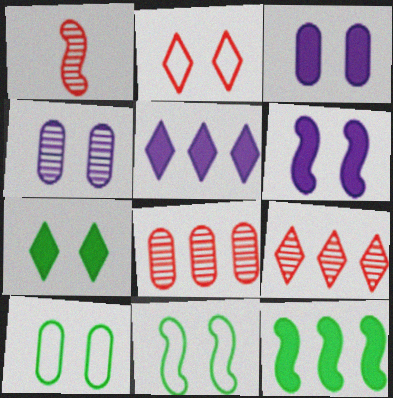[[1, 5, 10]]